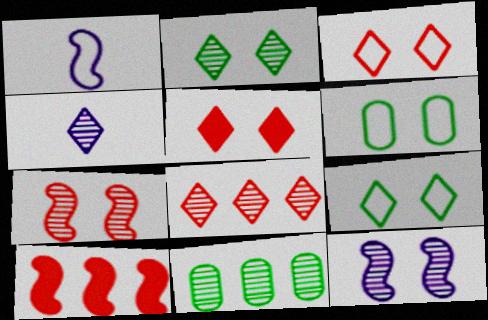[[1, 5, 11], 
[2, 4, 8], 
[4, 6, 10], 
[4, 7, 11], 
[5, 6, 12]]